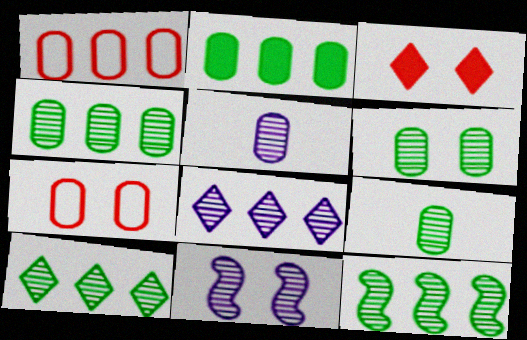[[2, 5, 7], 
[4, 6, 9], 
[4, 10, 12], 
[5, 8, 11]]